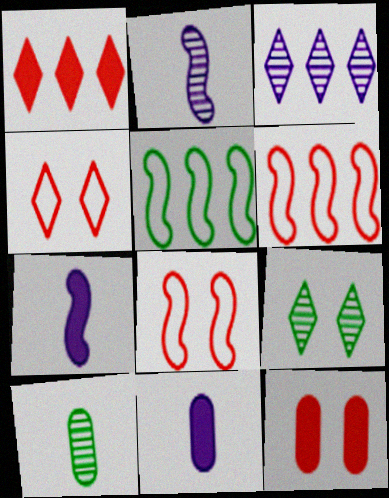[[6, 9, 11]]